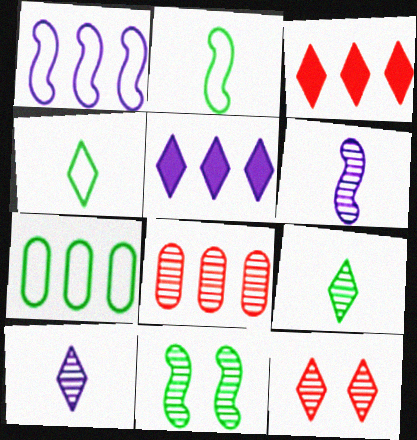[[4, 5, 12], 
[8, 10, 11]]